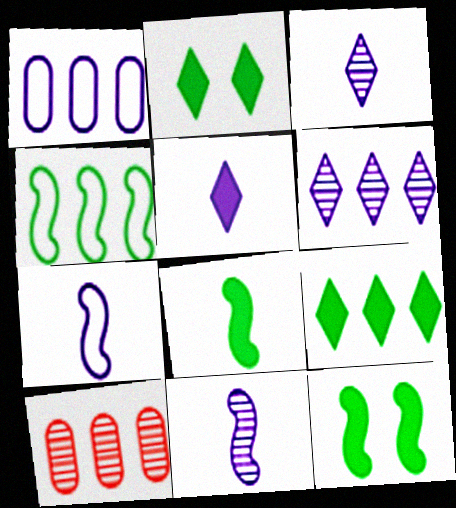[[2, 7, 10]]